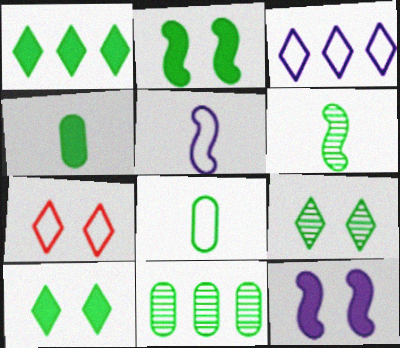[[1, 2, 4], 
[6, 9, 11]]